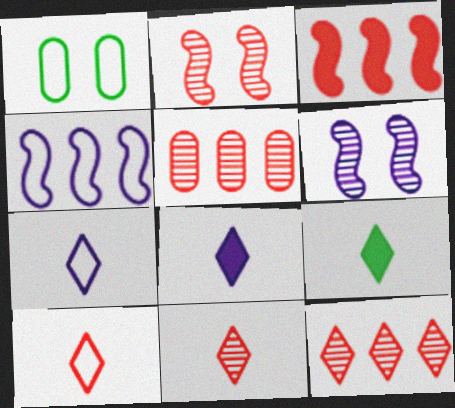[[1, 4, 10], 
[2, 5, 11], 
[7, 9, 11]]